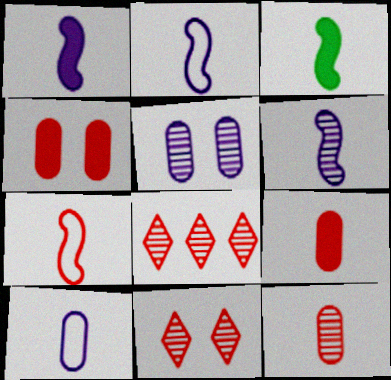[[1, 2, 6], 
[3, 6, 7], 
[4, 7, 8]]